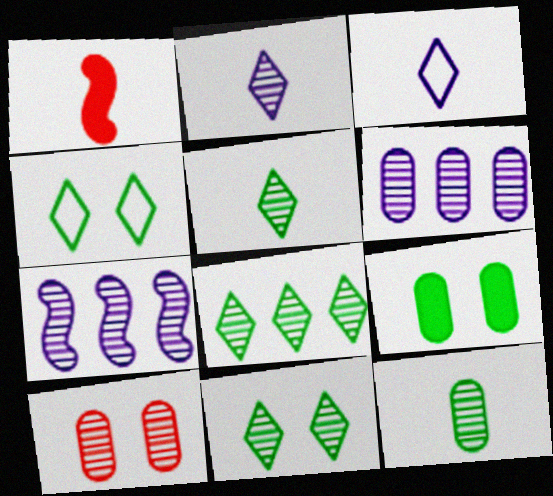[[1, 3, 12], 
[1, 4, 6], 
[5, 7, 10], 
[5, 8, 11], 
[6, 10, 12]]